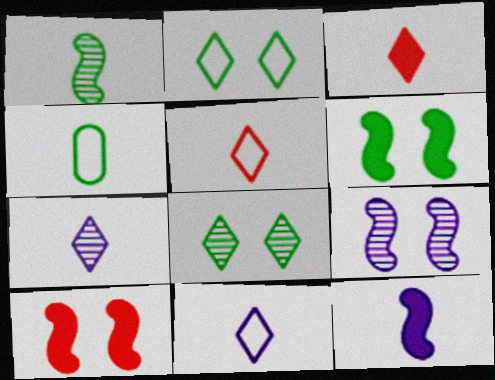[]